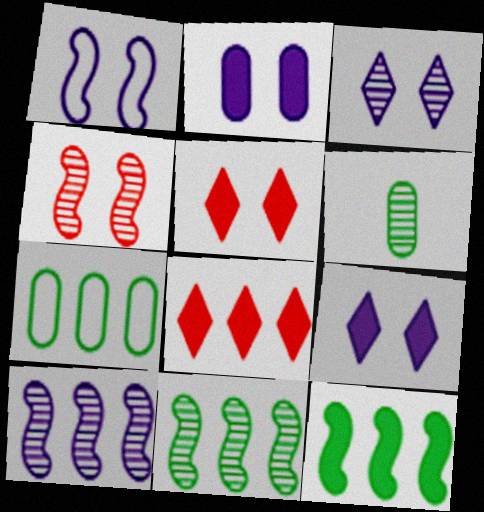[[1, 2, 3], 
[1, 6, 8], 
[7, 8, 10]]